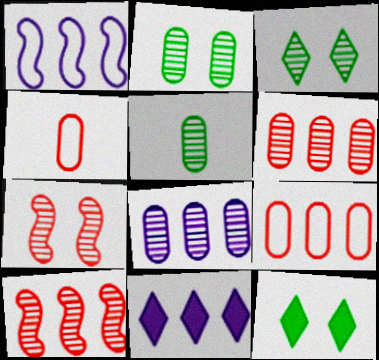[[1, 8, 11]]